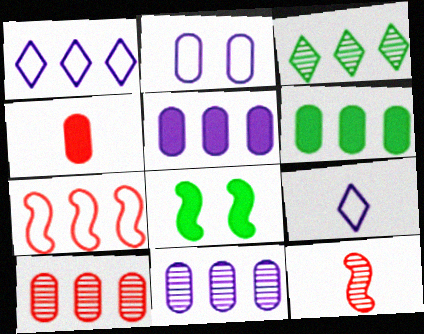[[3, 5, 7], 
[8, 9, 10]]